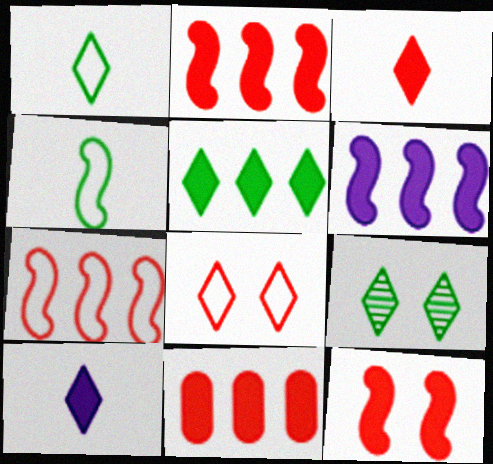[[1, 5, 9], 
[3, 11, 12], 
[5, 6, 11]]